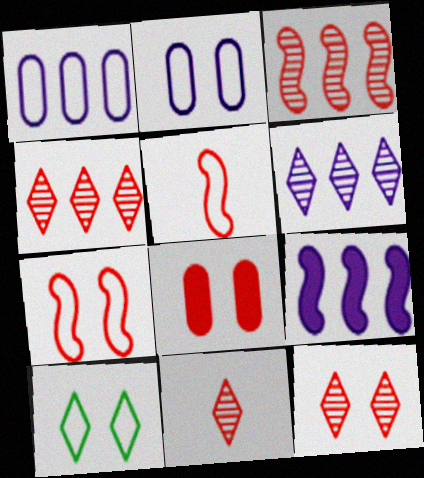[[1, 5, 10], 
[1, 6, 9], 
[2, 7, 10], 
[4, 5, 8], 
[4, 11, 12], 
[7, 8, 12]]